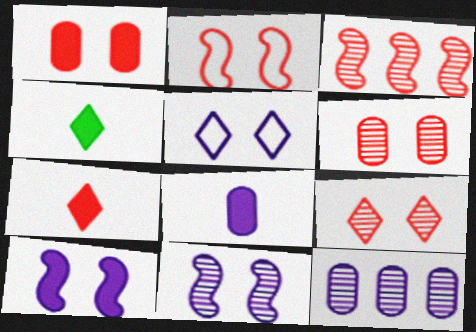[[1, 2, 9], 
[2, 4, 12]]